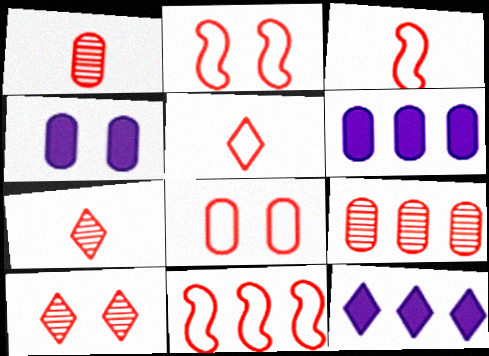[[2, 3, 11], 
[5, 8, 11]]